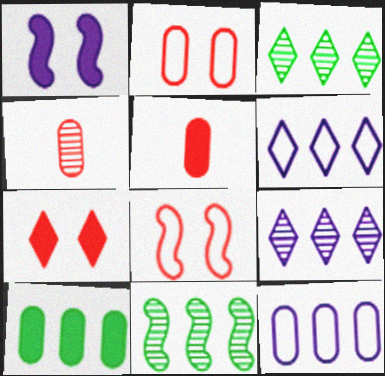[]